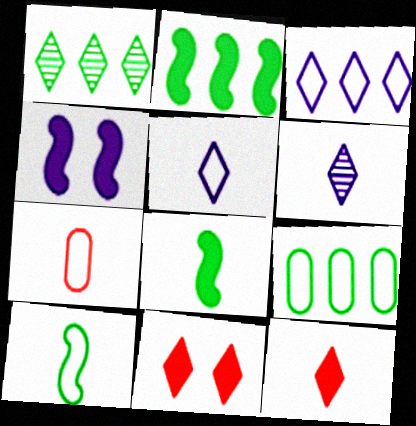[[1, 2, 9], 
[1, 4, 7], 
[1, 5, 11], 
[5, 7, 10], 
[6, 7, 8]]